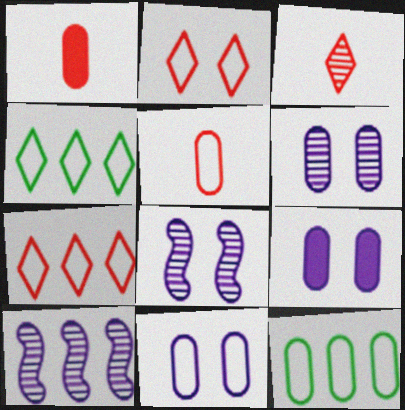[[1, 4, 8], 
[1, 6, 12], 
[5, 11, 12], 
[6, 9, 11]]